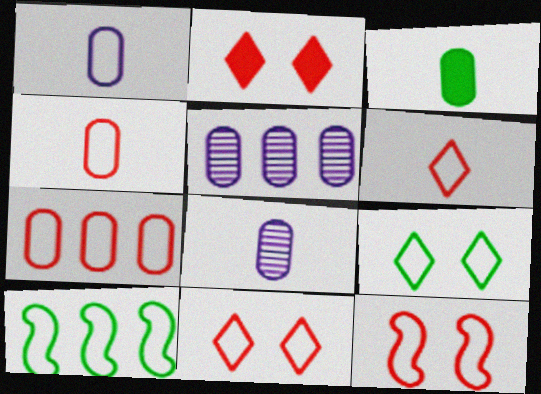[[1, 10, 11], 
[2, 8, 10], 
[3, 4, 8], 
[6, 7, 12]]